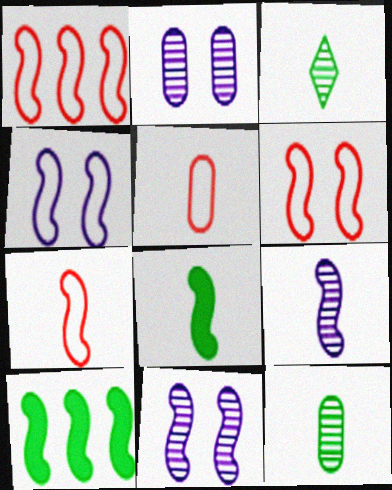[[1, 6, 7], 
[1, 8, 11], 
[6, 9, 10], 
[7, 8, 9], 
[7, 10, 11]]